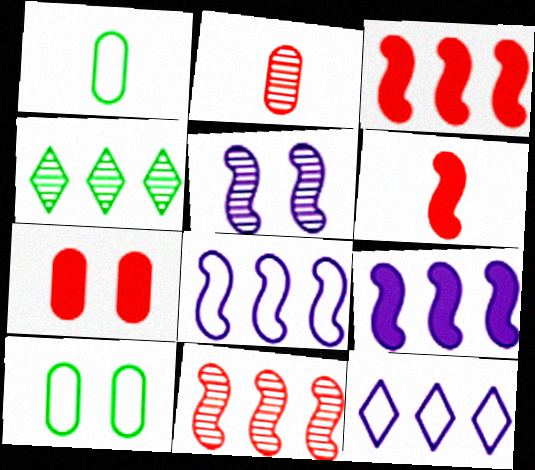[[2, 4, 5]]